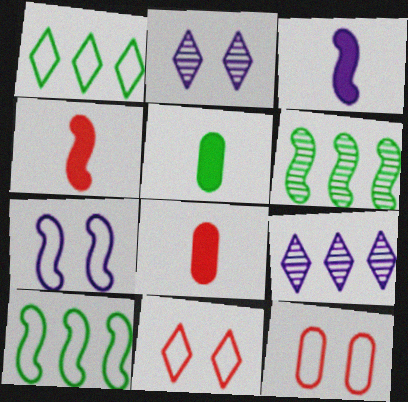[[2, 8, 10], 
[4, 6, 7]]